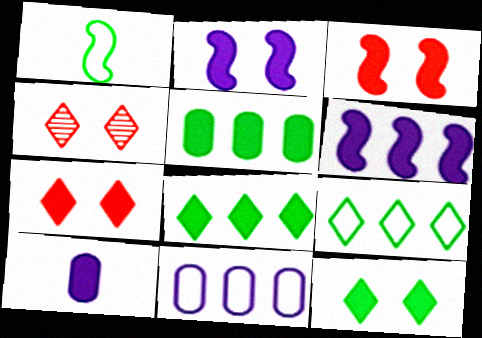[[3, 8, 10]]